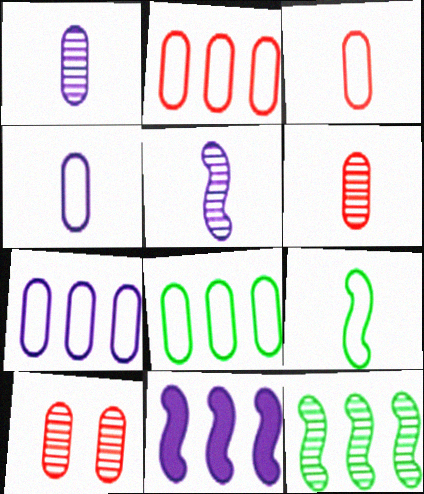[[2, 7, 8]]